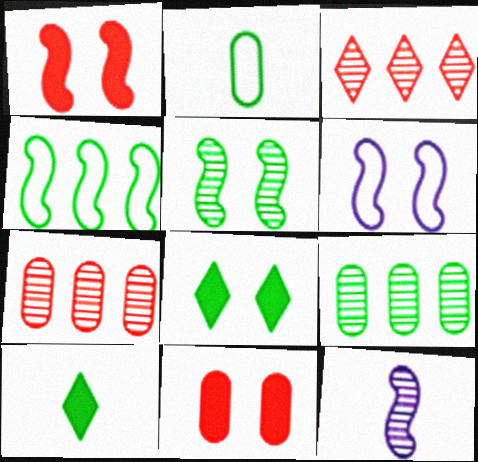[[1, 4, 12], 
[1, 5, 6], 
[6, 7, 10]]